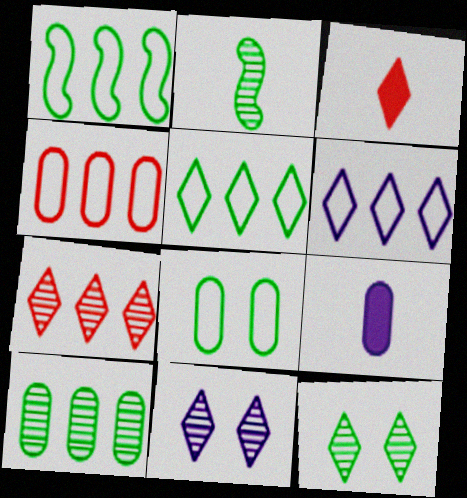[[1, 4, 6], 
[2, 10, 12], 
[3, 5, 11], 
[3, 6, 12]]